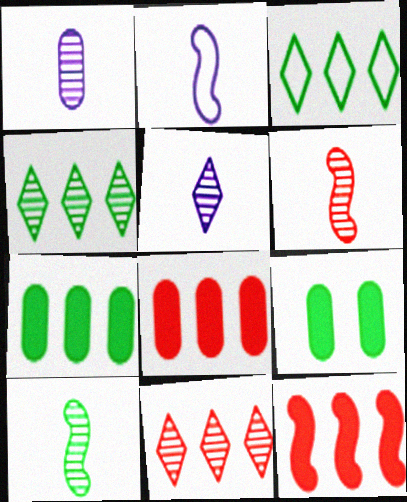[[2, 9, 11], 
[3, 9, 10]]